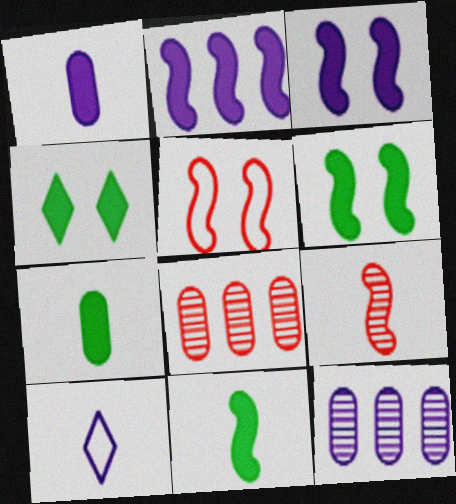[[3, 10, 12], 
[6, 8, 10], 
[7, 9, 10]]